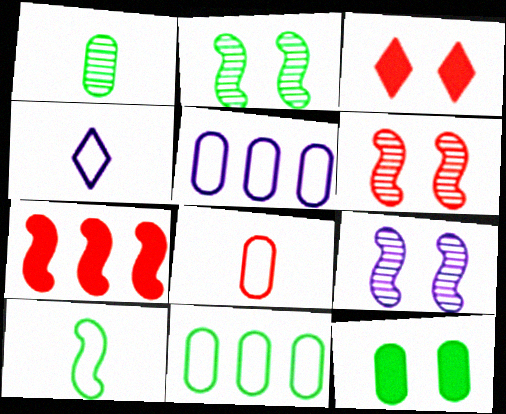[[1, 11, 12], 
[2, 6, 9], 
[4, 8, 10], 
[7, 9, 10]]